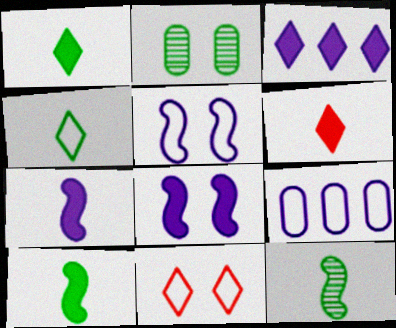[[2, 8, 11]]